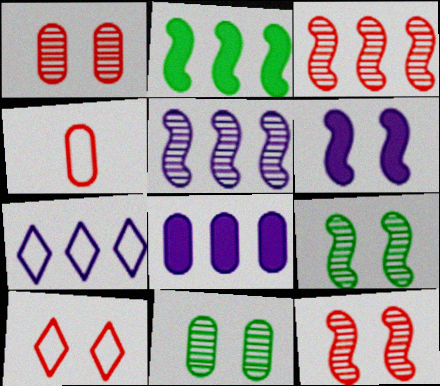[[4, 8, 11], 
[5, 7, 8], 
[6, 10, 11]]